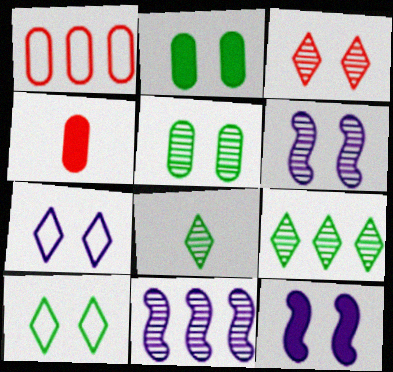[[1, 8, 12], 
[3, 5, 6], 
[4, 10, 11]]